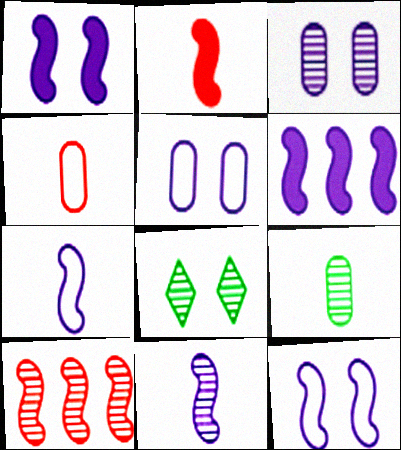[[4, 6, 8], 
[6, 11, 12]]